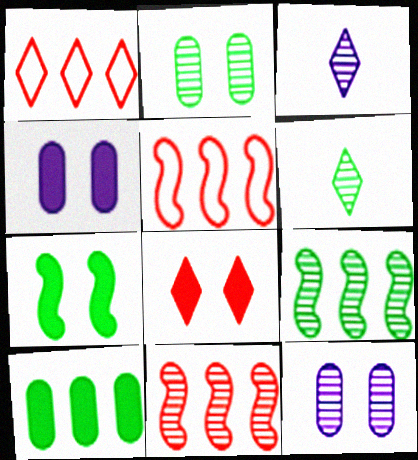[[2, 3, 11], 
[2, 6, 9], 
[4, 5, 6], 
[4, 7, 8], 
[6, 11, 12]]